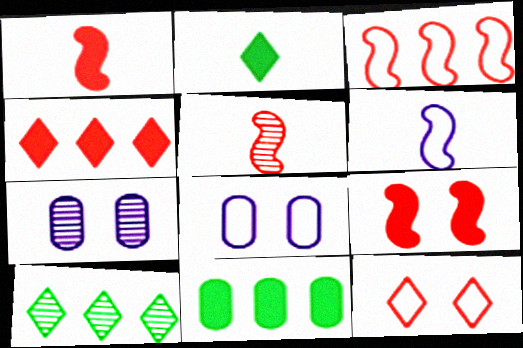[[1, 8, 10], 
[2, 3, 7], 
[3, 5, 9], 
[5, 7, 10]]